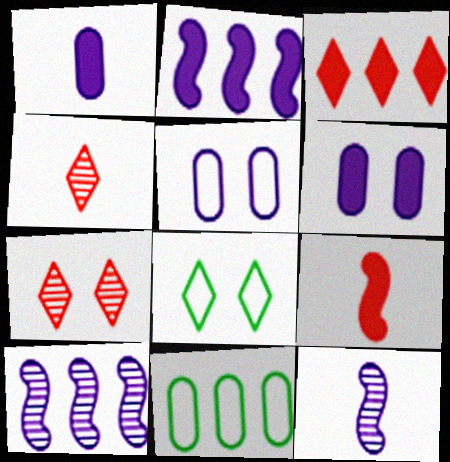[[3, 10, 11]]